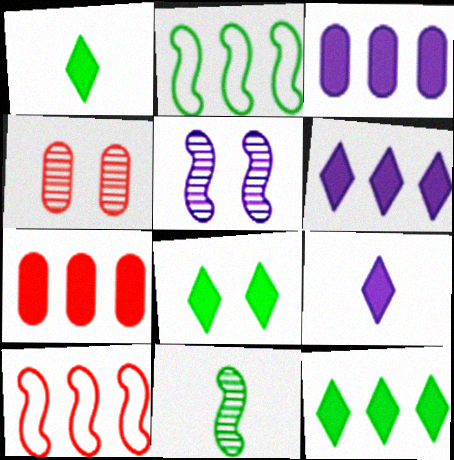[[1, 8, 12], 
[2, 4, 9]]